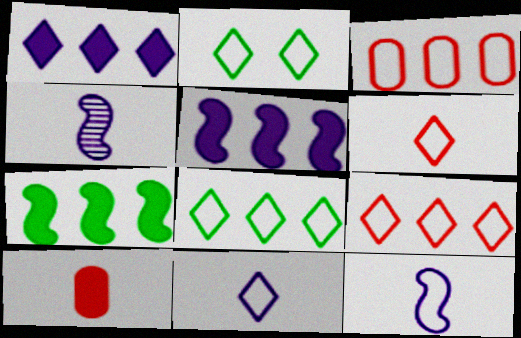[[2, 3, 12], 
[2, 9, 11]]